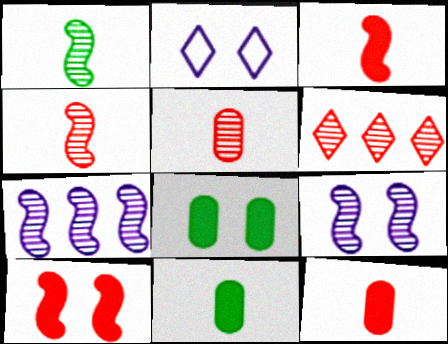[]